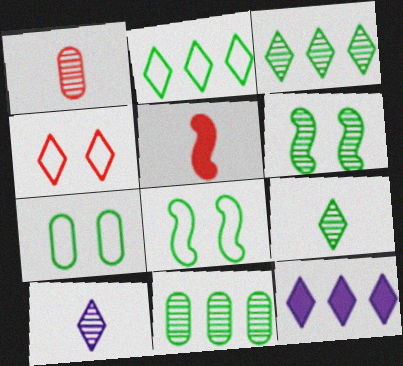[[1, 8, 12], 
[4, 9, 12], 
[6, 9, 11]]